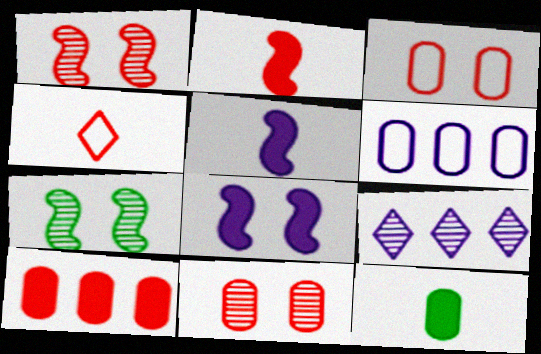[[1, 4, 10], 
[6, 11, 12]]